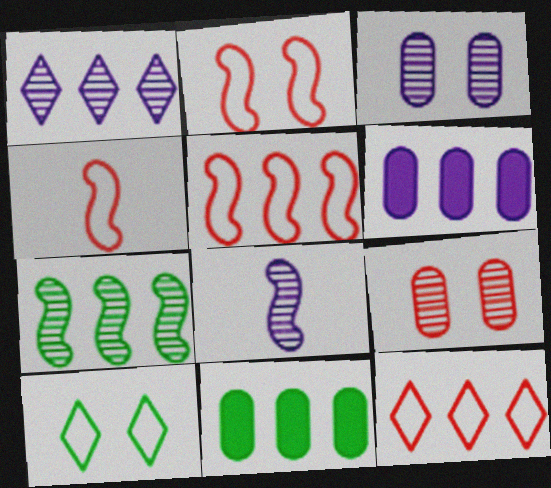[[1, 3, 8], 
[1, 5, 11], 
[2, 4, 5], 
[6, 7, 12]]